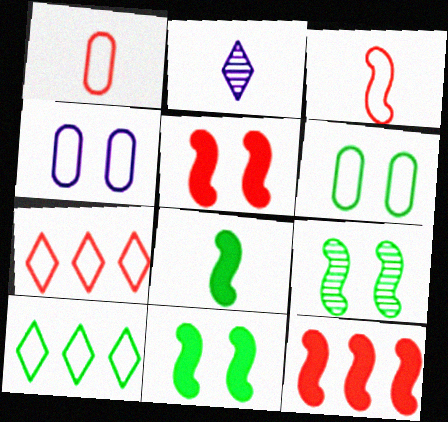[[1, 2, 8], 
[2, 6, 12], 
[3, 4, 10]]